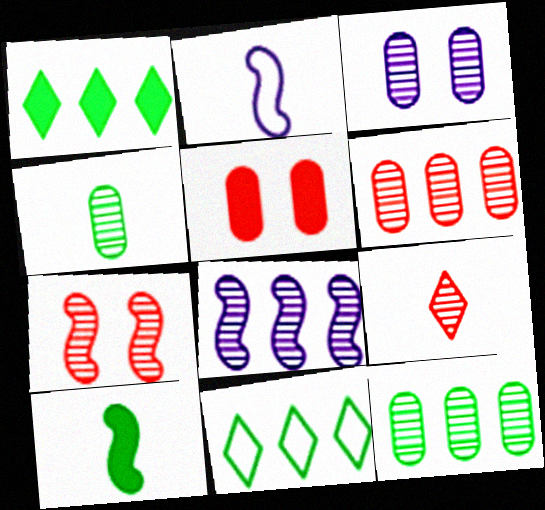[[3, 4, 6], 
[6, 7, 9]]